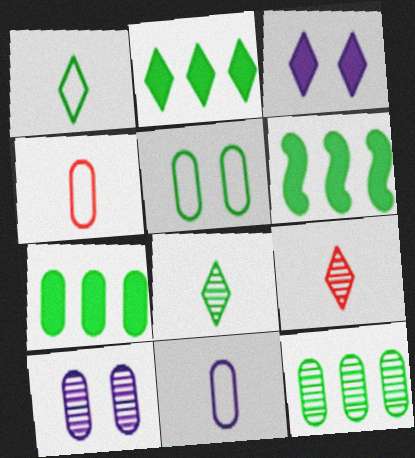[[2, 6, 7], 
[4, 7, 10], 
[5, 6, 8]]